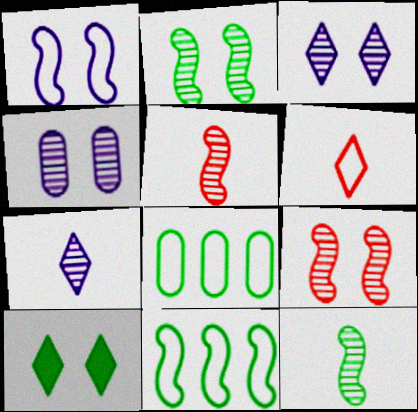[[1, 6, 8], 
[8, 10, 12]]